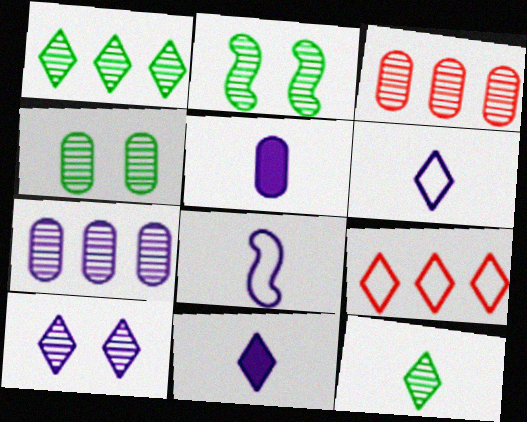[[2, 5, 9]]